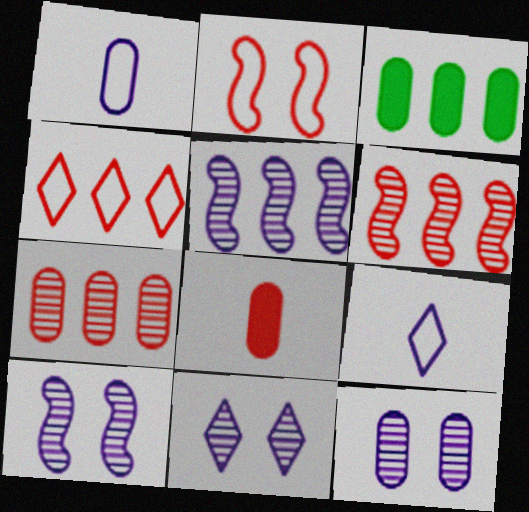[[3, 4, 5], 
[10, 11, 12]]